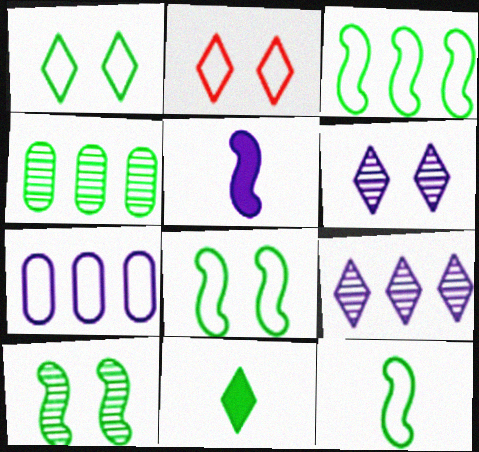[[2, 4, 5], 
[2, 7, 12], 
[2, 9, 11], 
[3, 8, 12], 
[4, 8, 11], 
[5, 6, 7]]